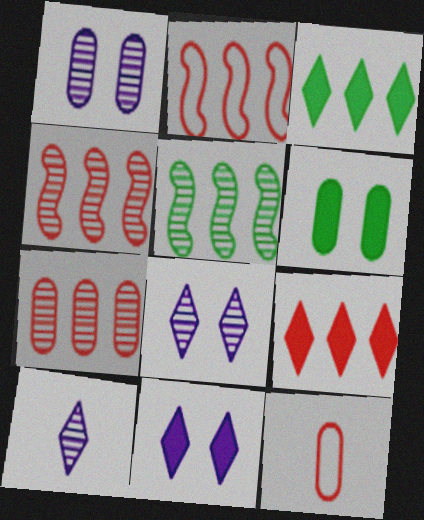[[2, 6, 10], 
[2, 7, 9], 
[5, 11, 12]]